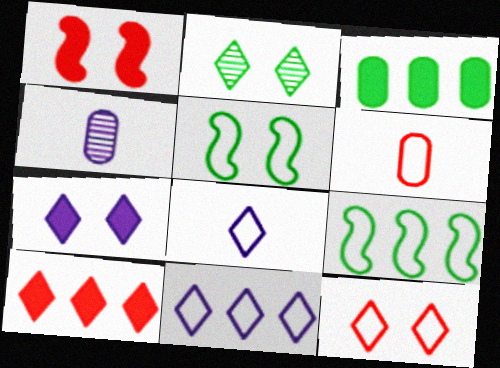[[2, 7, 12], 
[2, 8, 10], 
[4, 5, 10], 
[5, 6, 11]]